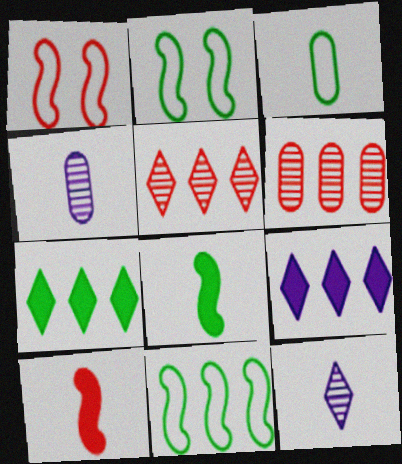[[1, 4, 7], 
[3, 10, 12], 
[6, 9, 11]]